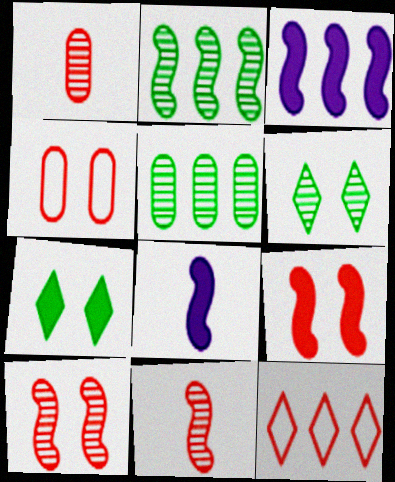[[1, 9, 12], 
[3, 5, 12]]